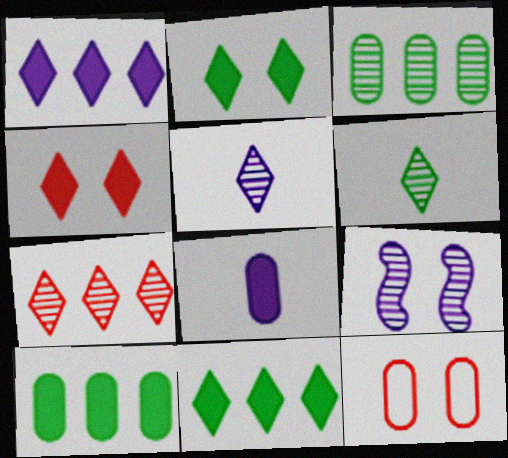[[2, 9, 12], 
[3, 8, 12]]